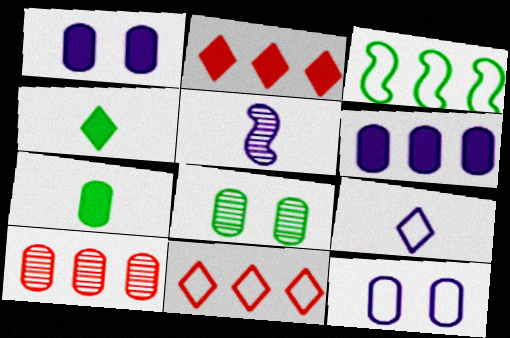[[3, 4, 8], 
[7, 10, 12]]